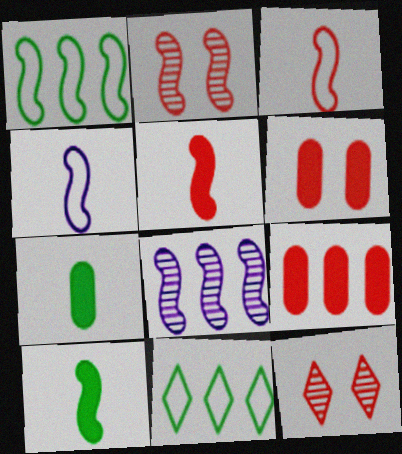[[3, 9, 12], 
[8, 9, 11]]